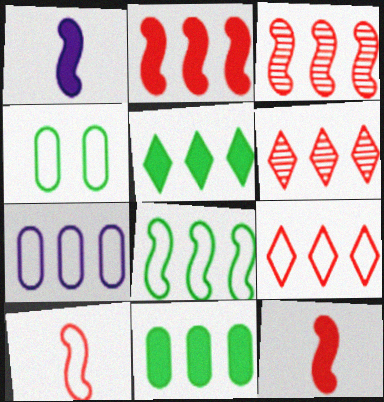[[1, 4, 6], 
[3, 5, 7], 
[7, 8, 9]]